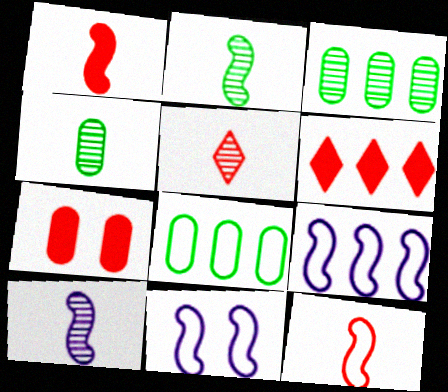[[1, 6, 7], 
[3, 6, 9], 
[4, 5, 10], 
[4, 6, 11]]